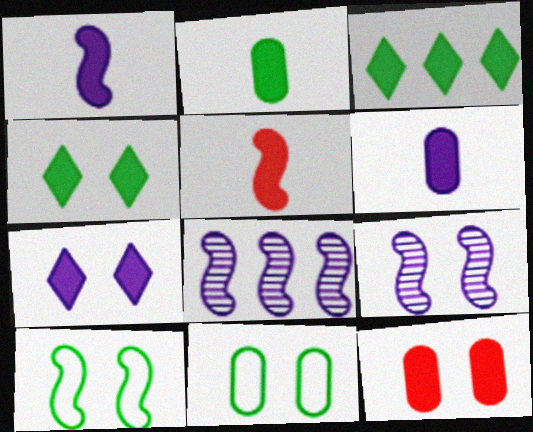[[1, 3, 12], 
[5, 8, 10]]